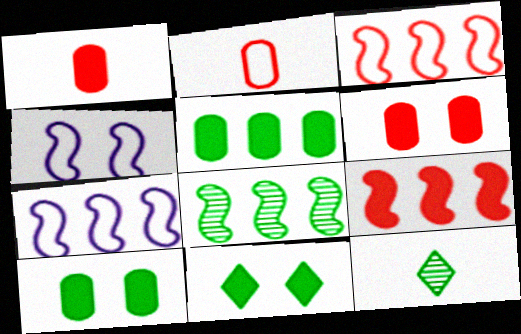[[6, 7, 12], 
[7, 8, 9]]